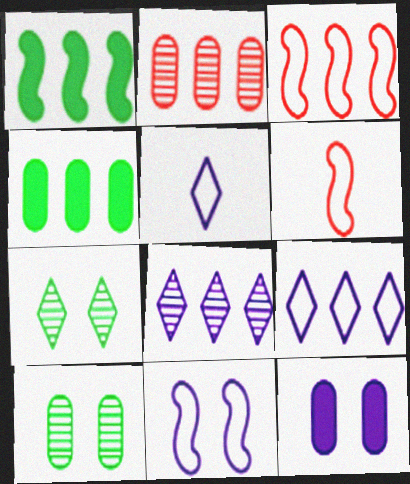[[1, 2, 9], 
[3, 4, 8]]